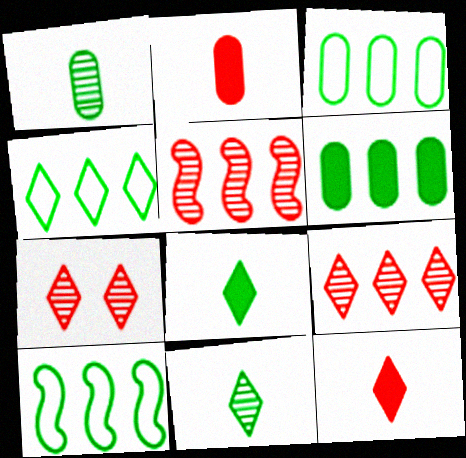[[3, 4, 10]]